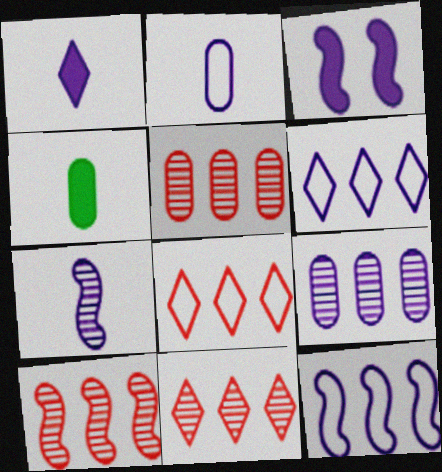[[1, 2, 7], 
[3, 7, 12], 
[5, 10, 11]]